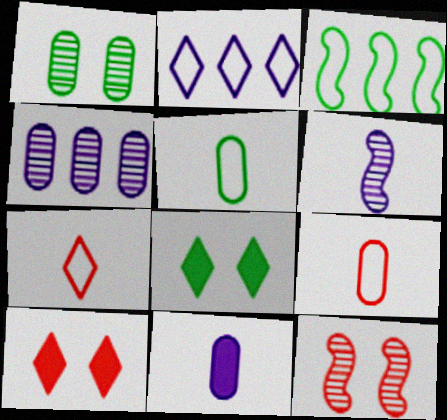[]